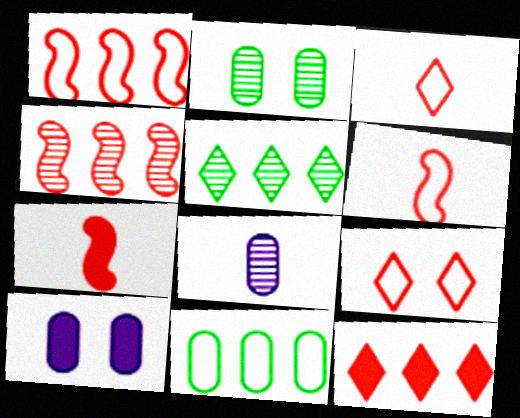[[5, 6, 10]]